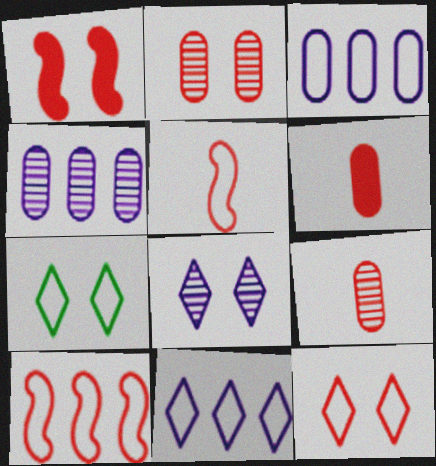[[1, 2, 12], 
[3, 5, 7]]